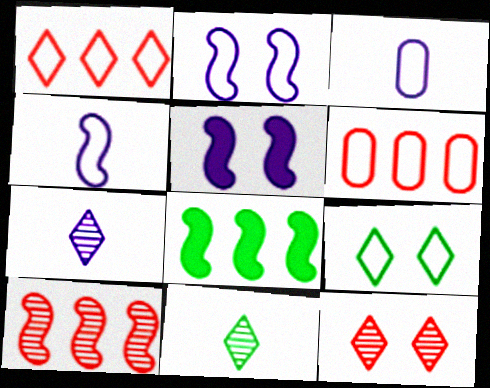[[3, 8, 12], 
[4, 6, 9], 
[5, 6, 11]]